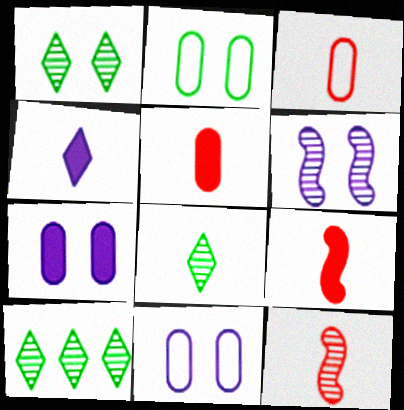[[1, 8, 10], 
[9, 10, 11]]